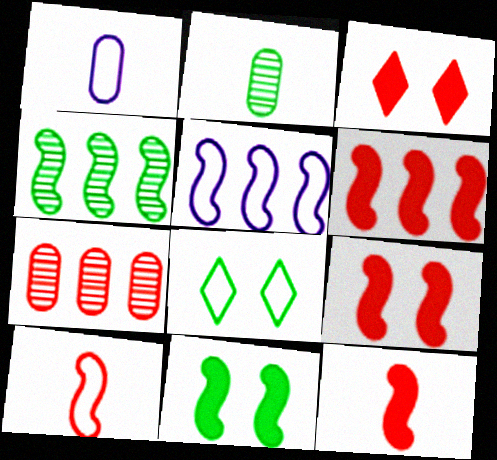[[1, 3, 4], 
[2, 3, 5], 
[3, 7, 10], 
[4, 5, 6], 
[6, 9, 12]]